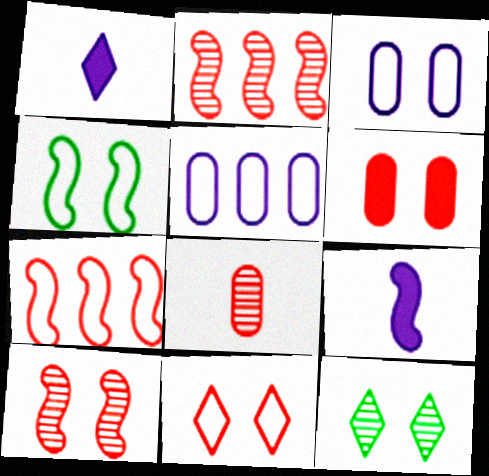[[2, 4, 9], 
[3, 4, 11], 
[6, 10, 11]]